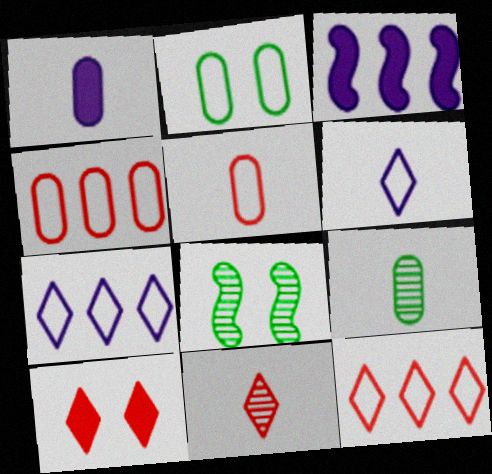[[1, 5, 9], 
[1, 8, 12], 
[2, 3, 11], 
[10, 11, 12]]